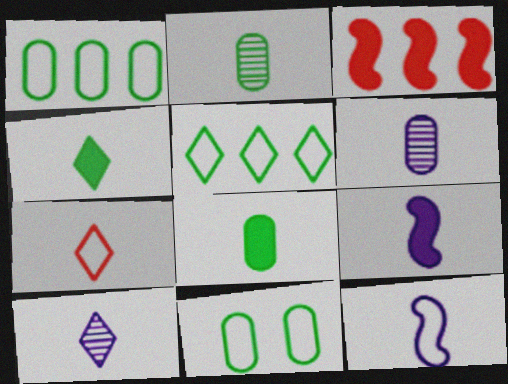[[2, 7, 9], 
[3, 10, 11], 
[4, 7, 10]]